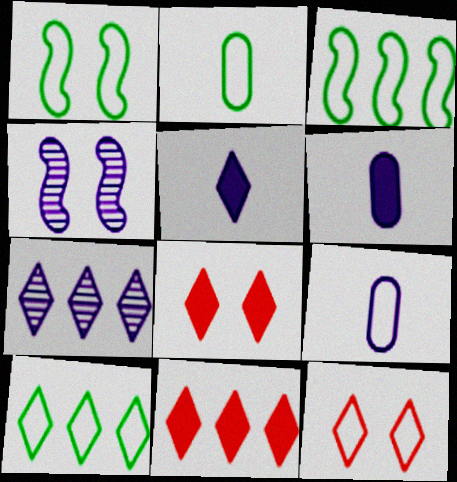[[1, 2, 10], 
[2, 4, 11], 
[3, 9, 12], 
[7, 10, 11]]